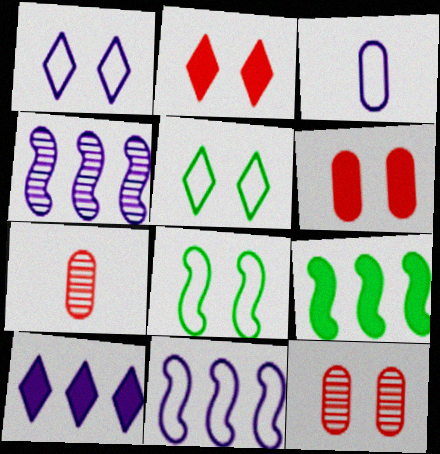[[1, 3, 11], 
[1, 7, 9], 
[7, 8, 10]]